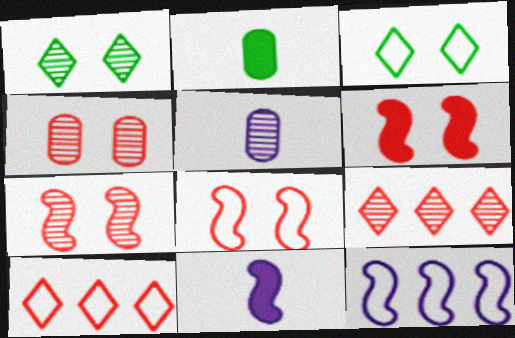[[6, 7, 8]]